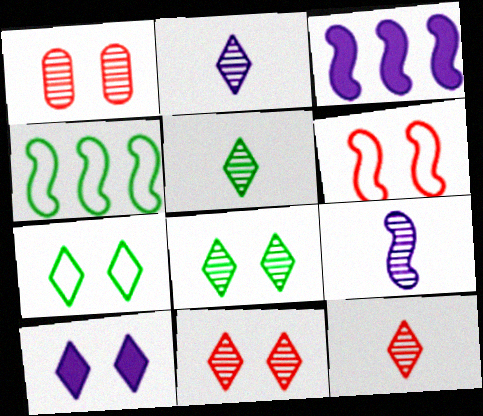[[2, 5, 12], 
[7, 10, 11]]